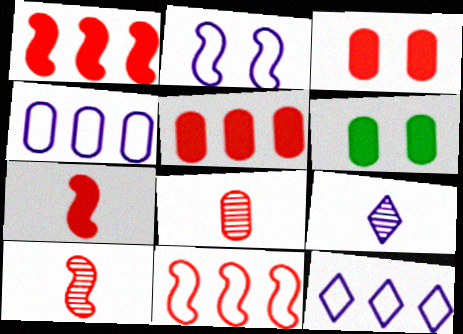[[4, 6, 8], 
[6, 9, 11], 
[6, 10, 12]]